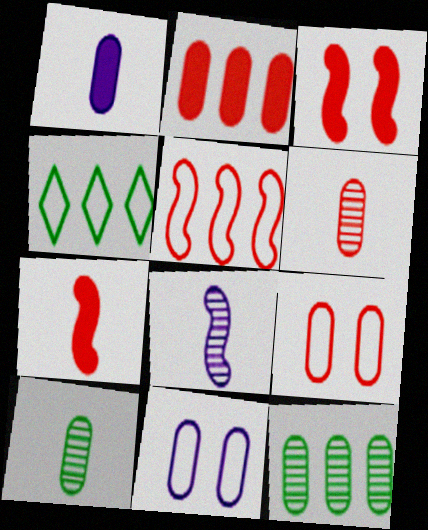[[1, 9, 12], 
[2, 6, 9], 
[2, 10, 11]]